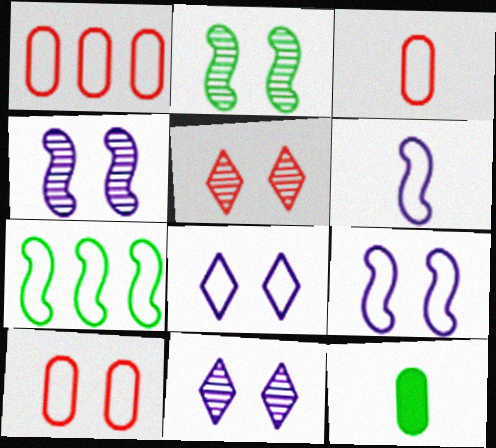[[1, 3, 10], 
[3, 7, 8]]